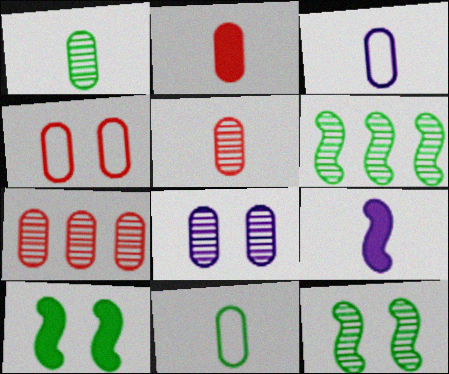[[1, 2, 3], 
[1, 7, 8], 
[2, 4, 7]]